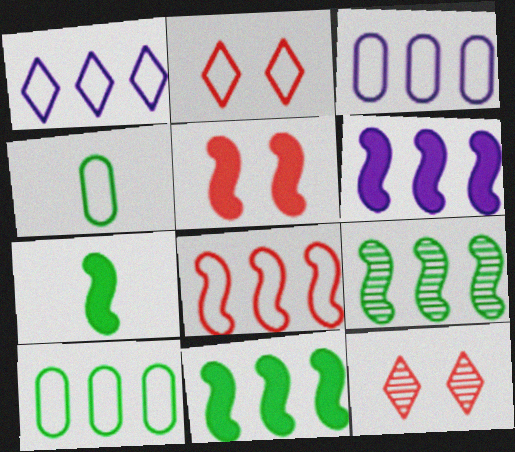[[1, 8, 10], 
[3, 7, 12], 
[4, 6, 12], 
[5, 6, 7], 
[6, 8, 9]]